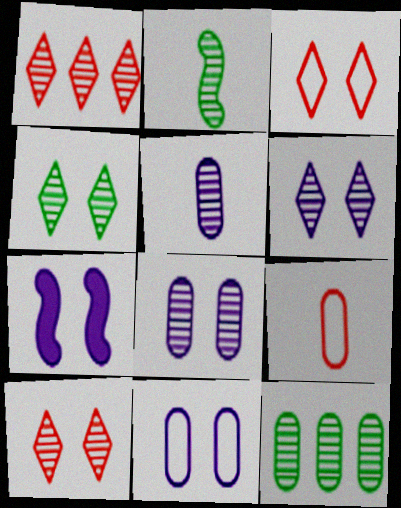[[1, 2, 8], 
[2, 4, 12], 
[4, 6, 10], 
[6, 7, 11]]